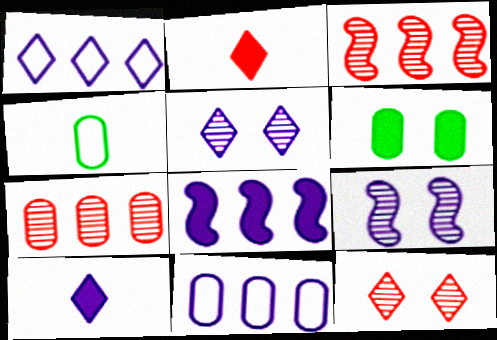[[1, 5, 10], 
[2, 6, 8], 
[4, 8, 12], 
[9, 10, 11]]